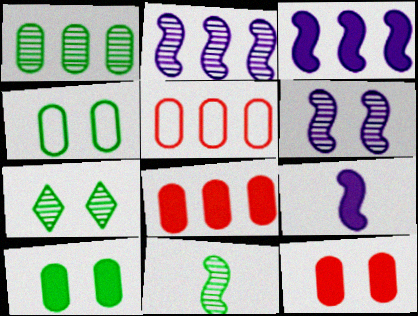[[1, 7, 11], 
[5, 7, 9]]